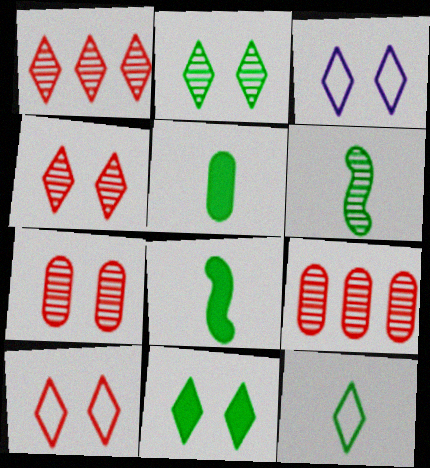[[3, 4, 11], 
[3, 8, 9], 
[5, 6, 12]]